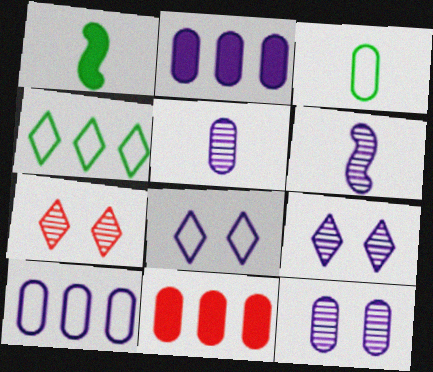[[1, 7, 10], 
[2, 6, 8], 
[3, 11, 12]]